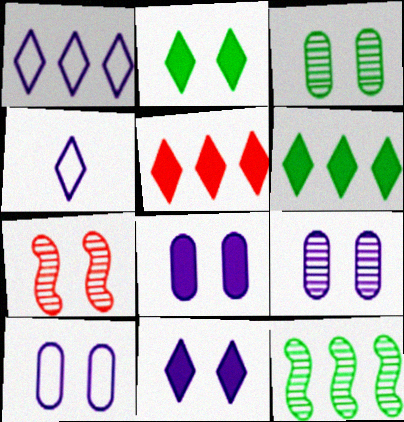[[2, 7, 10], 
[8, 9, 10]]